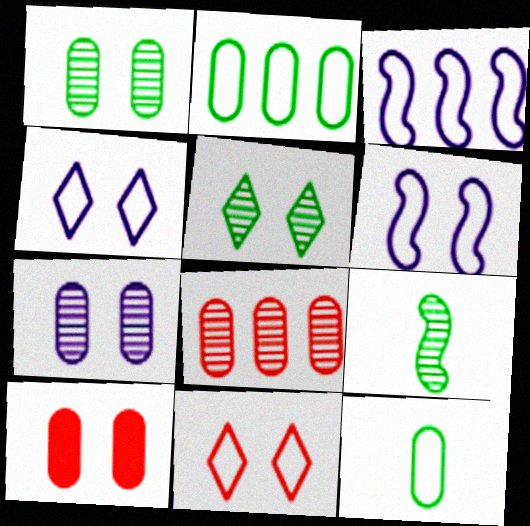[[3, 11, 12], 
[5, 6, 10]]